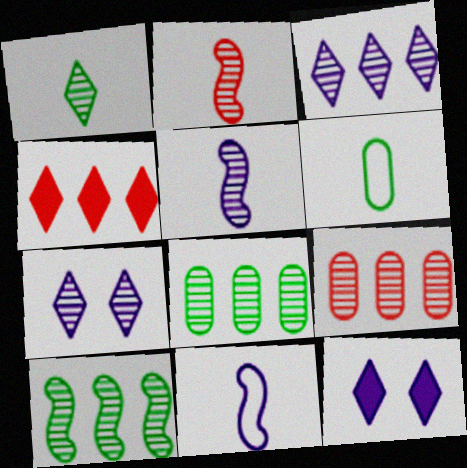[[2, 7, 8], 
[3, 9, 10]]